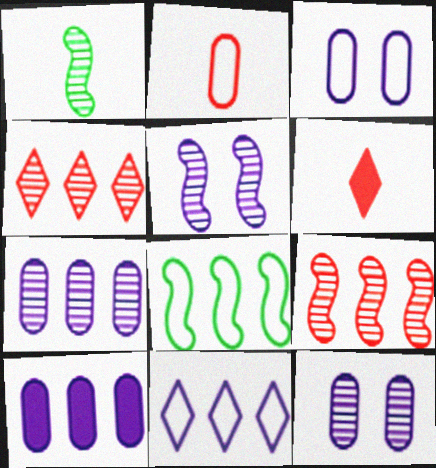[[1, 4, 12], 
[1, 5, 9], 
[4, 8, 10], 
[6, 8, 12]]